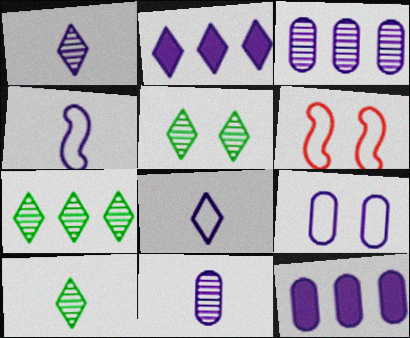[[5, 7, 10], 
[6, 10, 12], 
[9, 11, 12]]